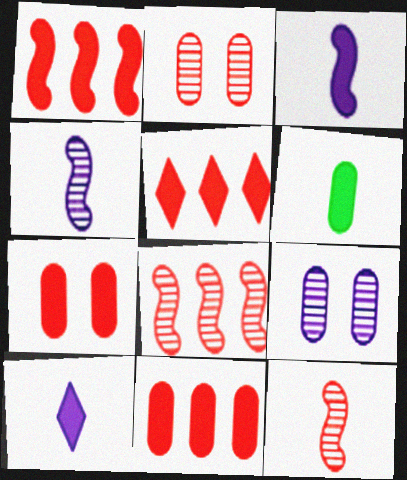[[1, 5, 11]]